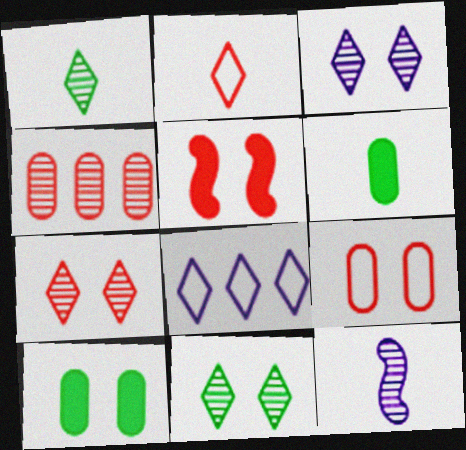[[2, 4, 5], 
[2, 6, 12], 
[3, 7, 11], 
[4, 11, 12], 
[5, 7, 9]]